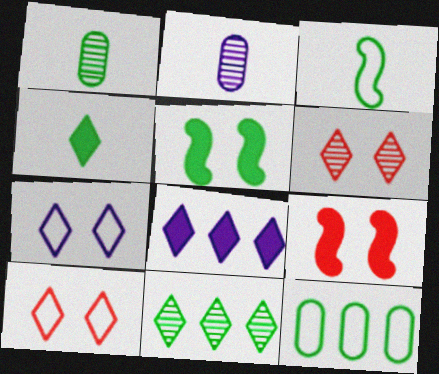[[1, 3, 4]]